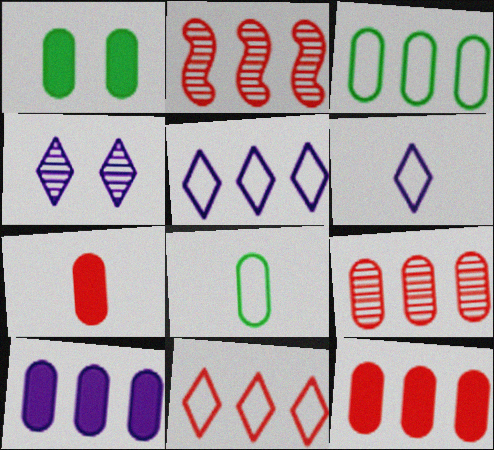[[1, 2, 6], 
[1, 7, 10], 
[2, 11, 12], 
[3, 9, 10]]